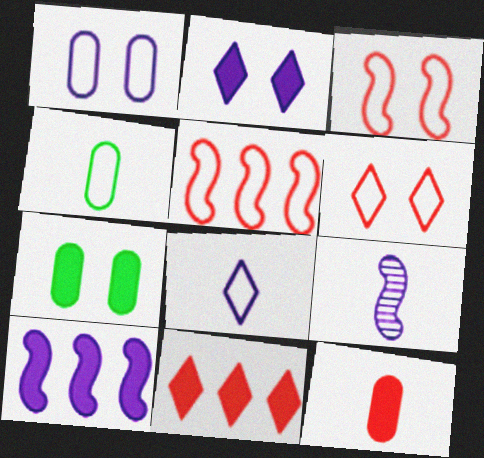[]